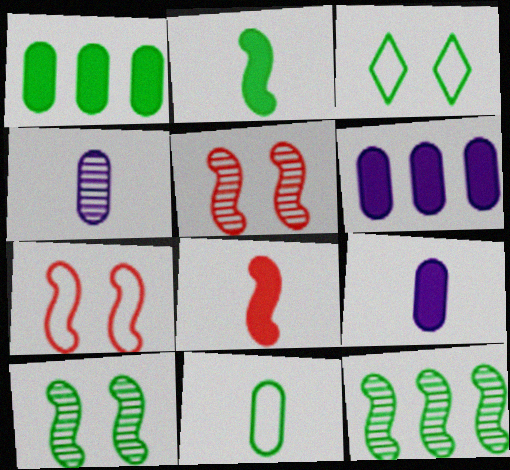[]